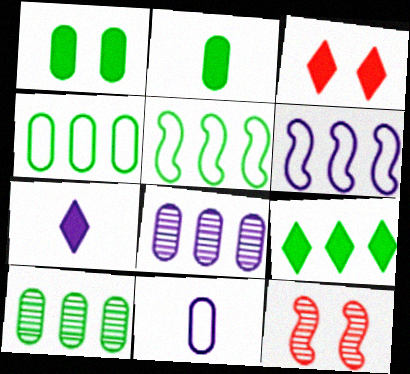[[3, 7, 9], 
[4, 7, 12], 
[5, 9, 10], 
[9, 11, 12]]